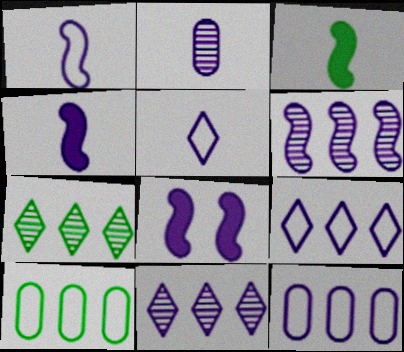[[1, 6, 8], 
[2, 4, 5], 
[2, 8, 9]]